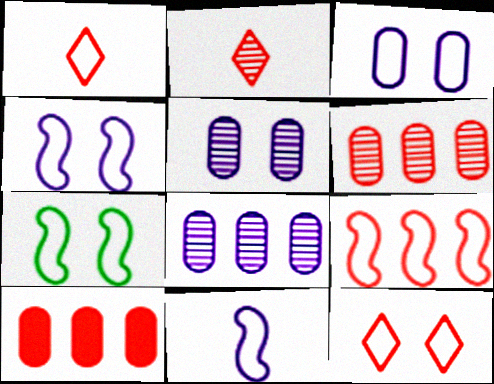[[3, 7, 12], 
[7, 9, 11]]